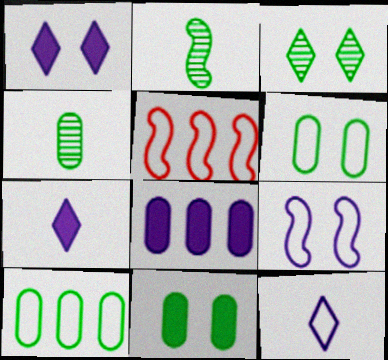[[1, 4, 5], 
[4, 10, 11], 
[5, 6, 12]]